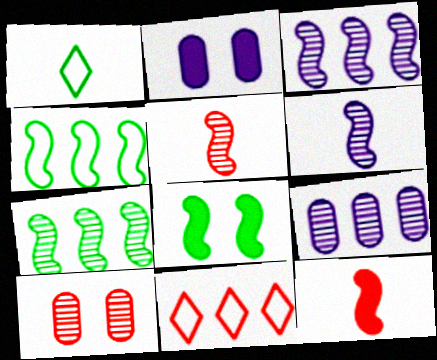[[10, 11, 12]]